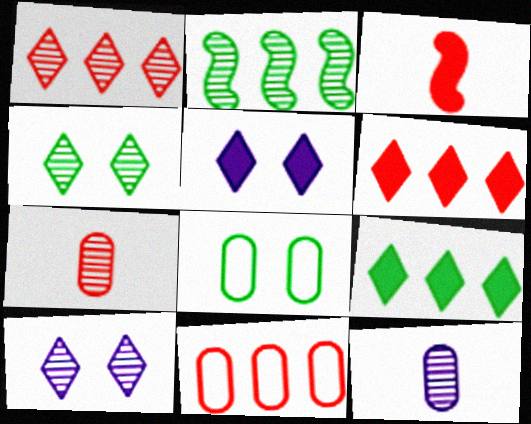[[2, 7, 10]]